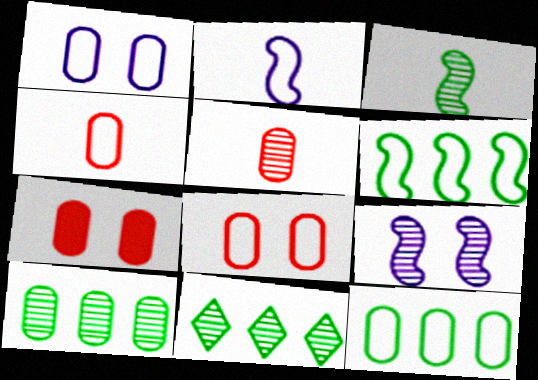[[1, 4, 12], 
[2, 7, 11], 
[5, 9, 11]]